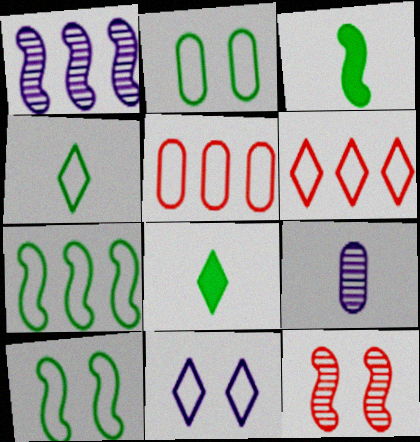[[2, 4, 7], 
[4, 6, 11]]